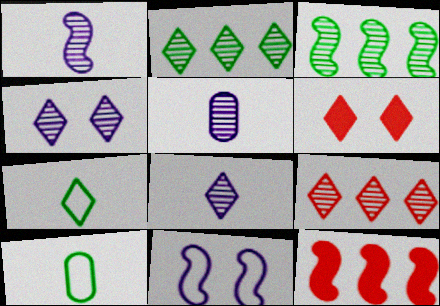[[1, 5, 8], 
[4, 10, 12]]